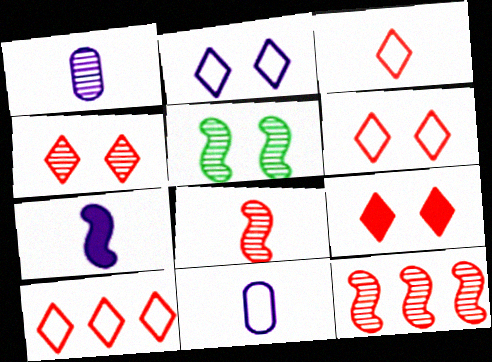[[3, 6, 10], 
[4, 6, 9]]